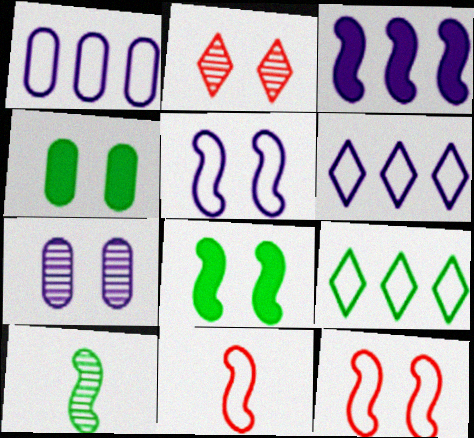[[2, 4, 5], 
[3, 10, 12], 
[4, 9, 10]]